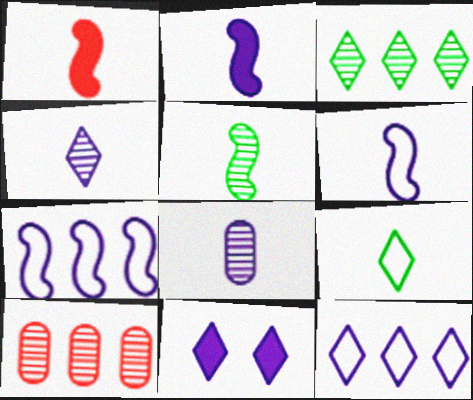[[1, 5, 6], 
[1, 8, 9], 
[4, 11, 12], 
[7, 8, 11]]